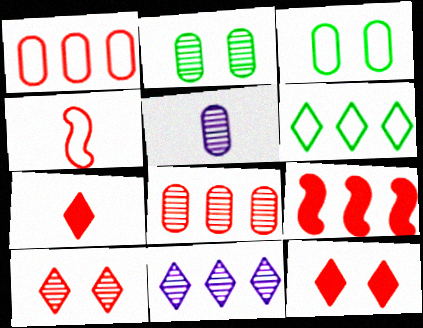[[2, 5, 8], 
[4, 8, 12]]